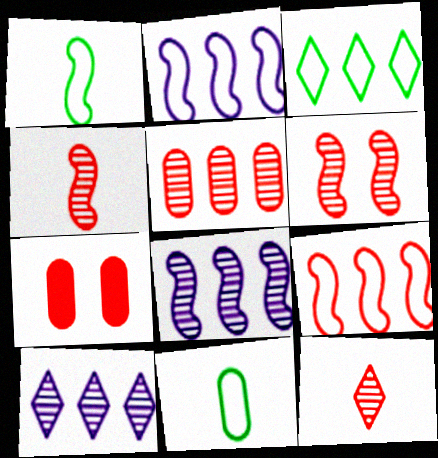[[1, 7, 10], 
[5, 6, 12], 
[7, 9, 12]]